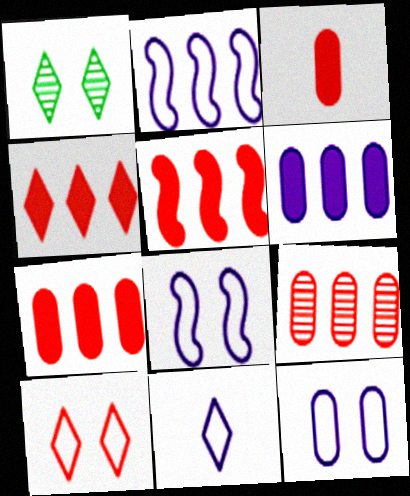[[1, 2, 3], 
[1, 4, 11], 
[2, 11, 12], 
[4, 5, 7]]